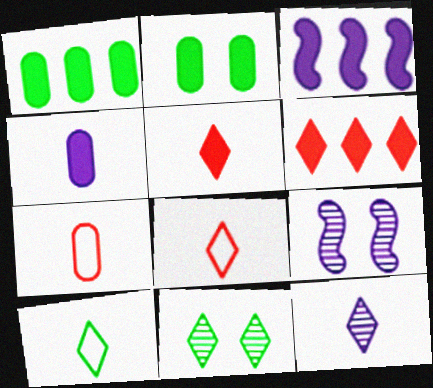[[1, 3, 6], 
[1, 8, 9], 
[2, 3, 5], 
[3, 7, 11], 
[5, 10, 12]]